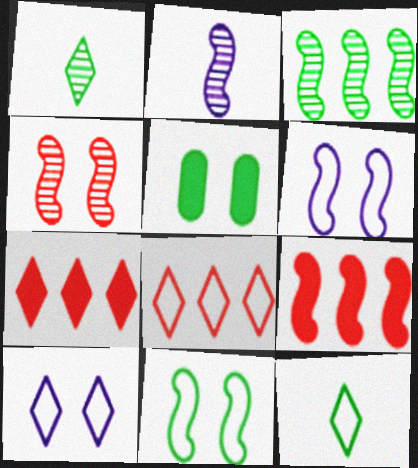[[1, 7, 10], 
[2, 3, 4], 
[2, 5, 8], 
[2, 9, 11], 
[3, 5, 12], 
[4, 5, 10], 
[8, 10, 12]]